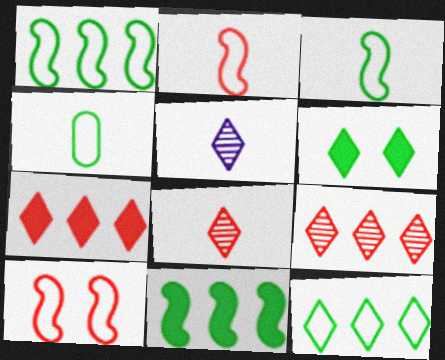[]